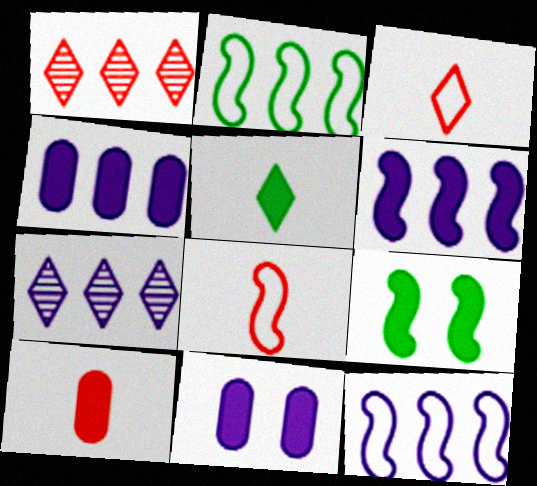[[1, 2, 4], 
[4, 7, 12]]